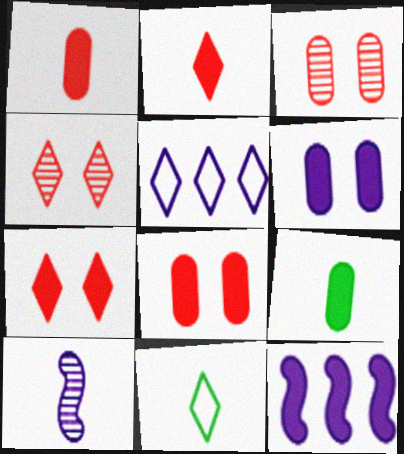[[1, 10, 11], 
[3, 11, 12], 
[5, 6, 10], 
[7, 9, 12]]